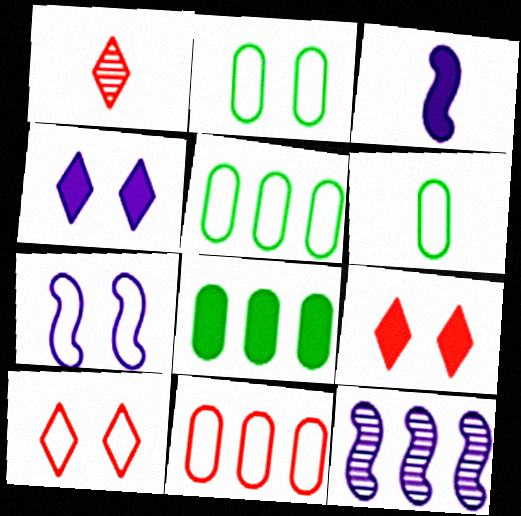[[1, 3, 6], 
[1, 7, 8], 
[2, 5, 6], 
[2, 7, 10], 
[3, 7, 12], 
[3, 8, 9], 
[6, 9, 12]]